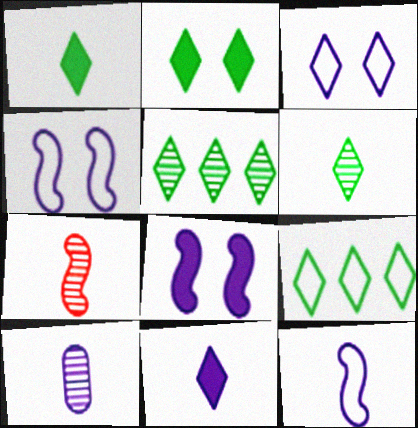[[2, 6, 9], 
[6, 7, 10], 
[10, 11, 12]]